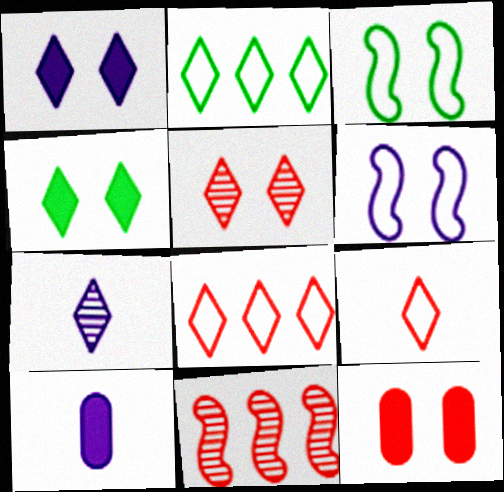[[4, 7, 8], 
[9, 11, 12]]